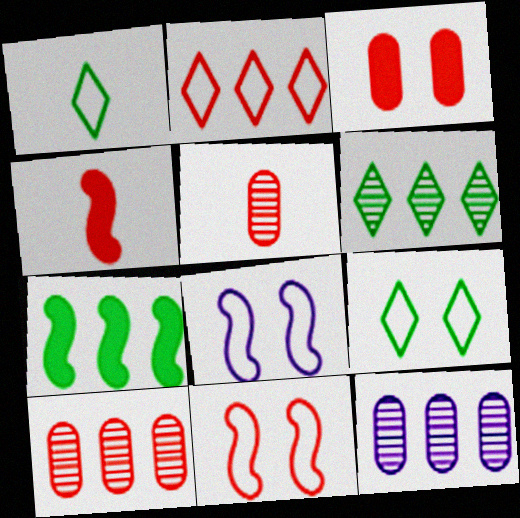[[2, 7, 12], 
[4, 9, 12]]